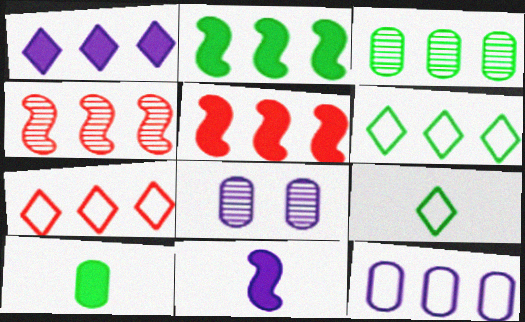[[2, 3, 6], 
[5, 8, 9]]